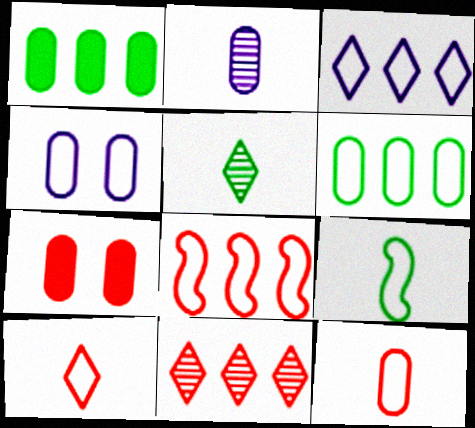[[2, 6, 7], 
[3, 6, 8], 
[4, 6, 12]]